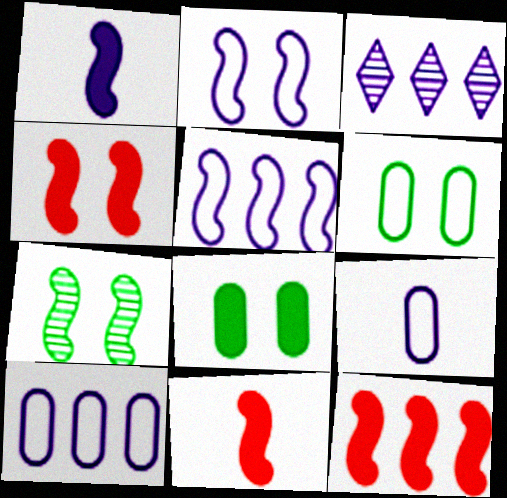[[2, 4, 7], 
[3, 6, 11], 
[4, 11, 12], 
[5, 7, 11]]